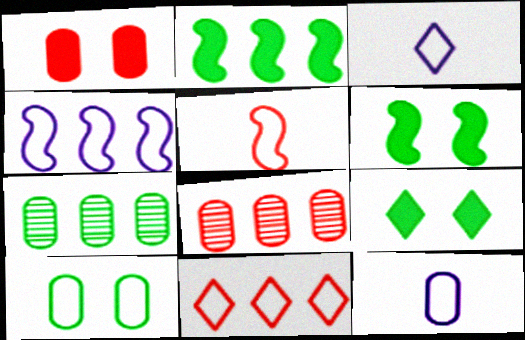[[1, 7, 12], 
[3, 6, 8]]